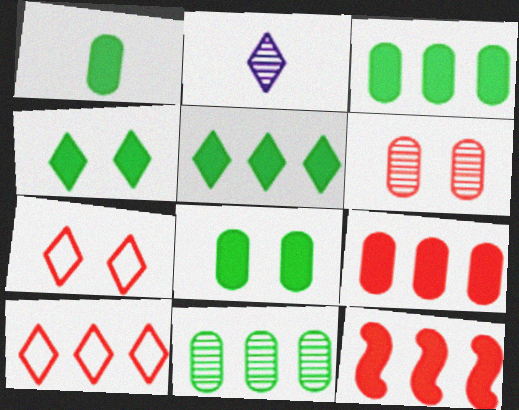[[1, 3, 8], 
[2, 4, 10], 
[2, 5, 7]]